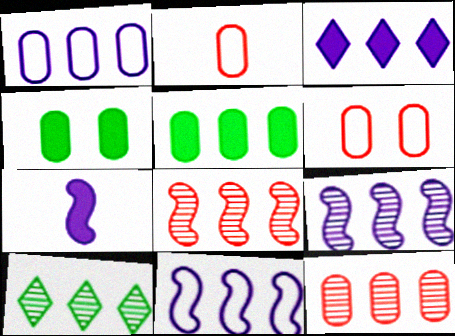[[1, 3, 9], 
[1, 5, 12], 
[6, 7, 10], 
[9, 10, 12]]